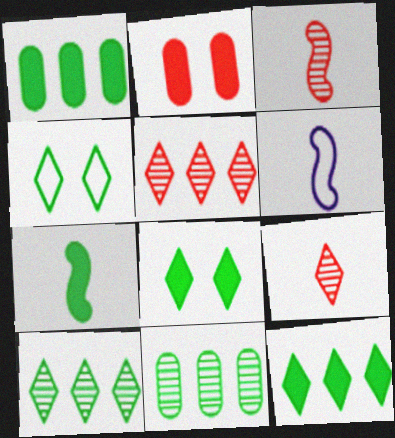[[1, 7, 8], 
[2, 6, 10], 
[3, 6, 7], 
[4, 7, 11]]